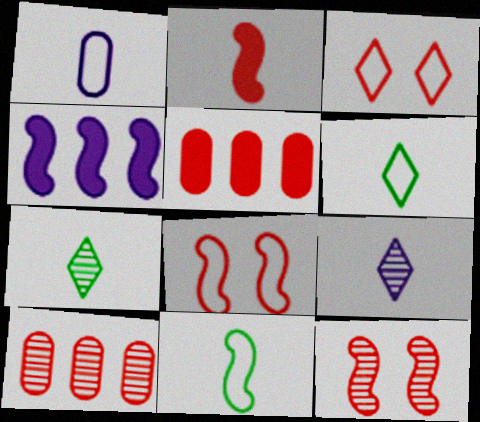[[1, 2, 7], 
[2, 3, 10], 
[4, 11, 12]]